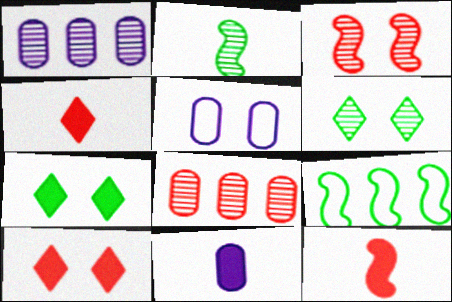[[1, 5, 11], 
[3, 5, 7]]